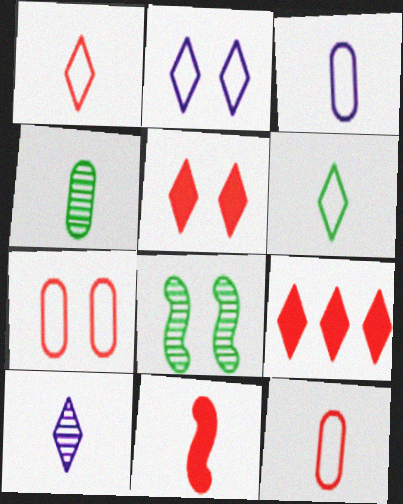[[3, 8, 9]]